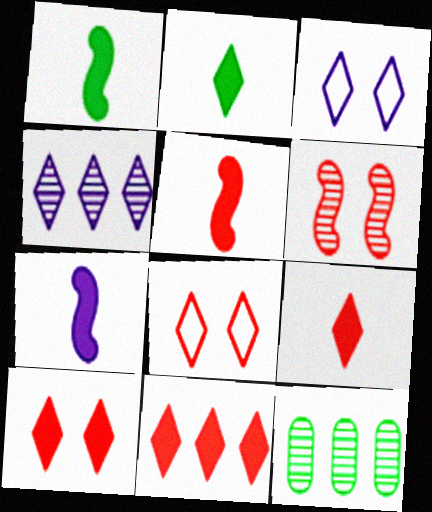[[1, 5, 7], 
[2, 4, 8], 
[3, 5, 12], 
[7, 8, 12], 
[9, 10, 11]]